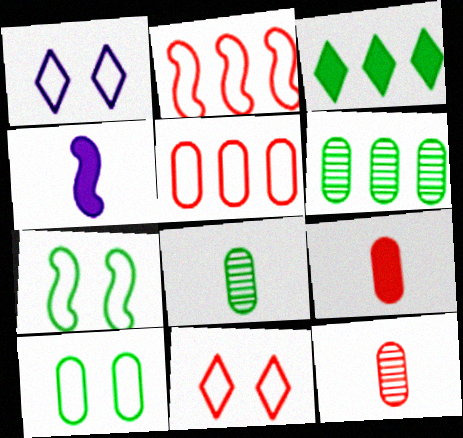[[3, 7, 8], 
[4, 6, 11]]